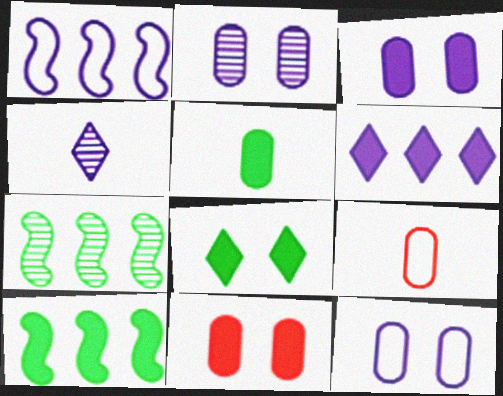[[1, 3, 4], 
[2, 3, 12], 
[5, 8, 10]]